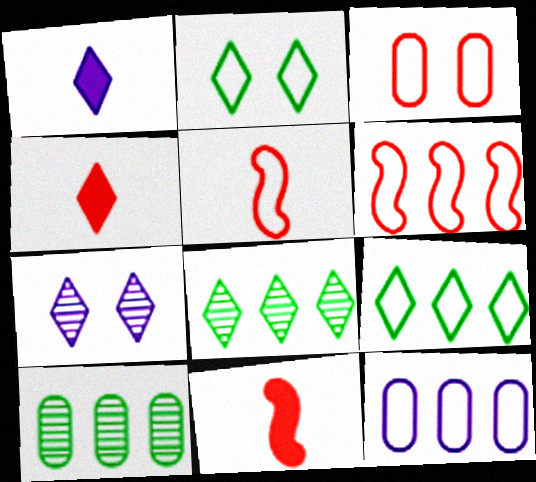[[2, 5, 12], 
[4, 7, 9], 
[6, 9, 12]]